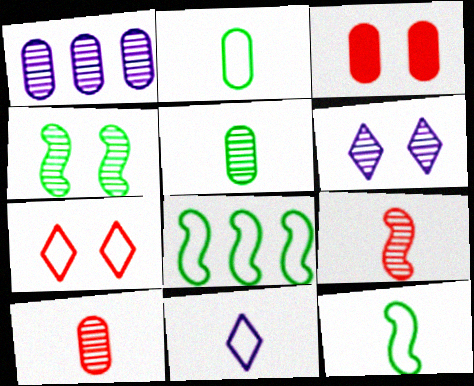[[1, 2, 3]]